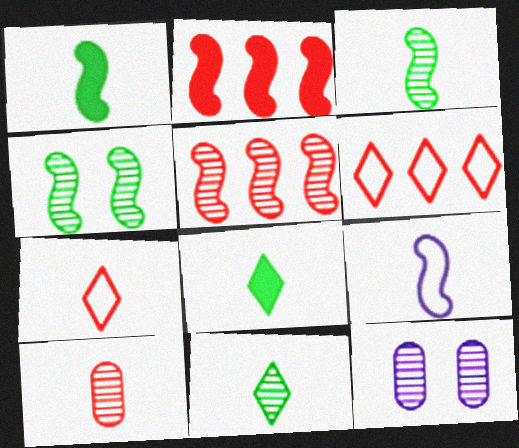[[1, 6, 12], 
[2, 4, 9], 
[5, 11, 12], 
[8, 9, 10]]